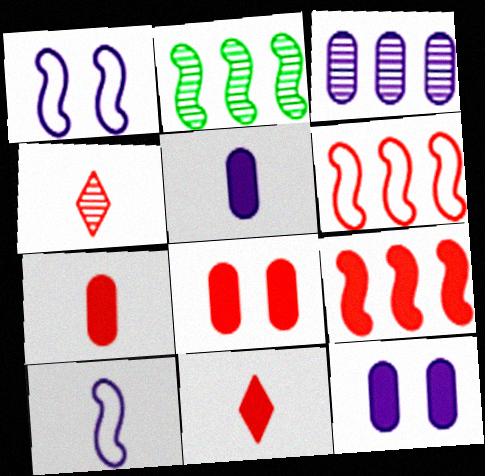[[4, 6, 8], 
[8, 9, 11]]